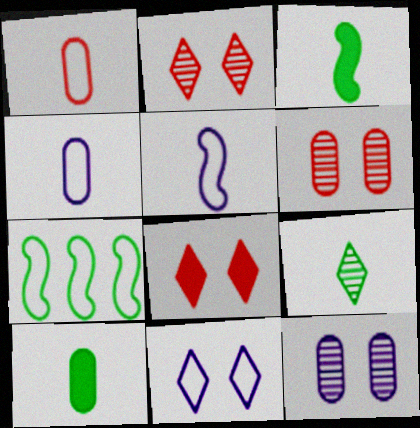[[1, 7, 11]]